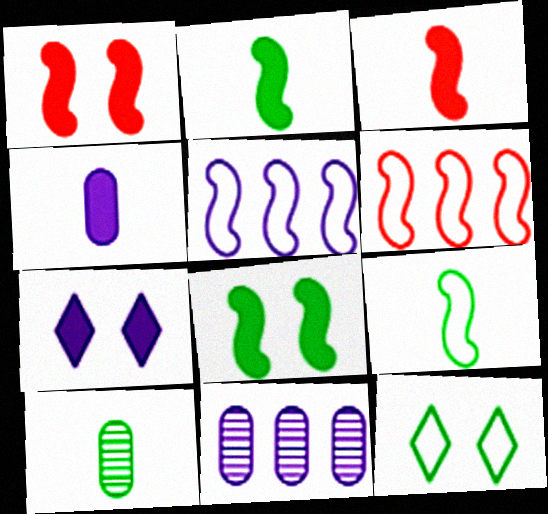[[3, 11, 12], 
[6, 7, 10]]